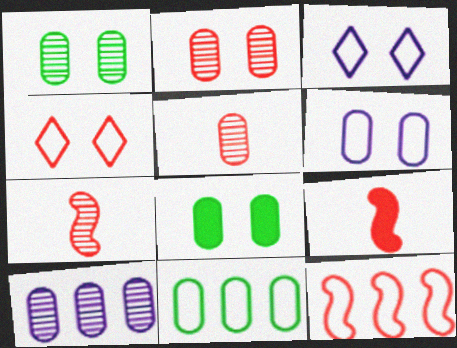[[1, 5, 10], 
[2, 6, 8]]